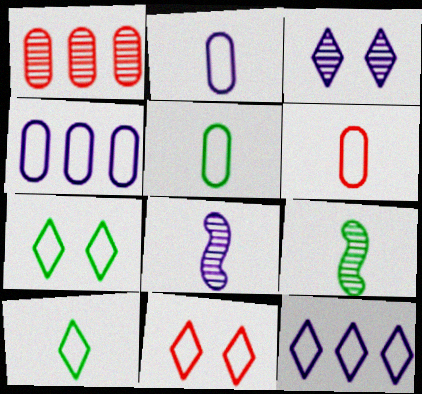[[1, 3, 9], 
[2, 5, 6], 
[10, 11, 12]]